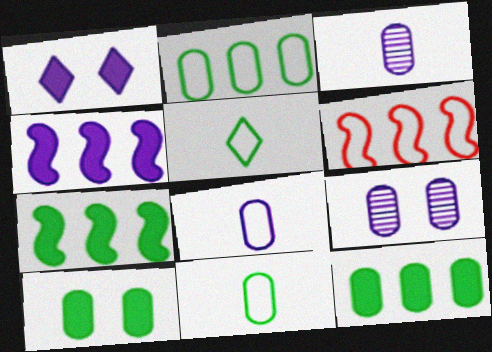[]